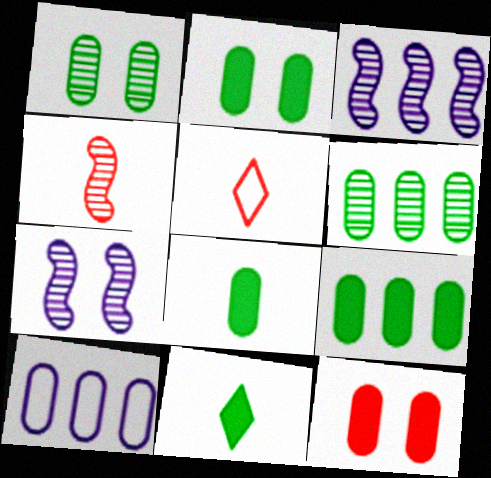[[2, 3, 5], 
[2, 8, 9], 
[5, 7, 9]]